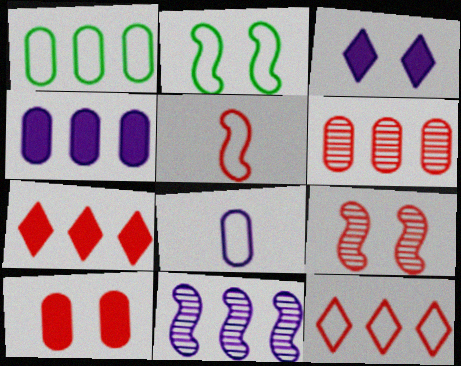[[1, 4, 6], 
[1, 7, 11], 
[2, 8, 12], 
[3, 8, 11]]